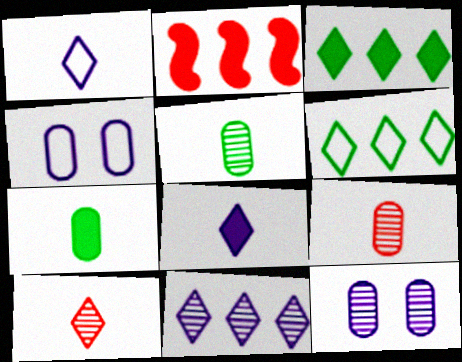[]